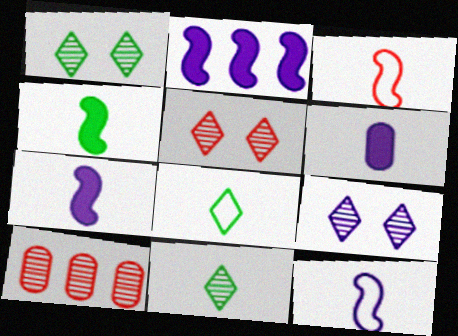[[1, 5, 9], 
[3, 6, 11]]